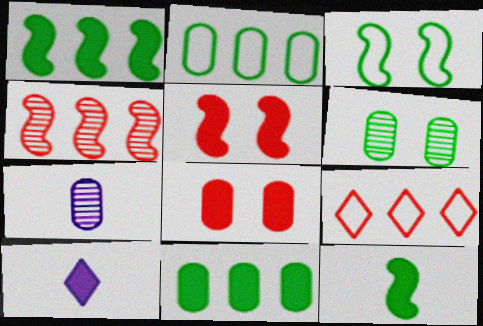[[1, 8, 10], 
[2, 7, 8], 
[5, 10, 11]]